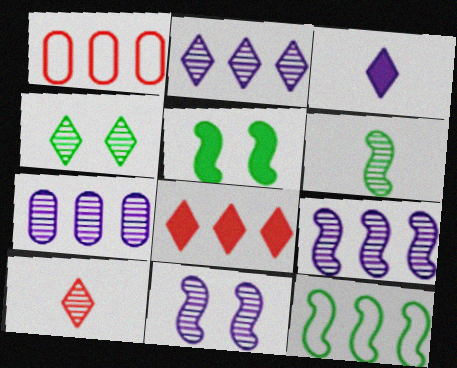[[2, 4, 10], 
[2, 7, 9], 
[5, 6, 12], 
[7, 8, 12]]